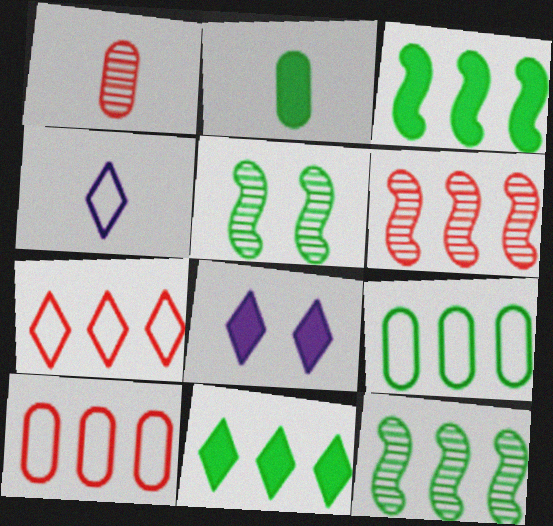[[9, 11, 12]]